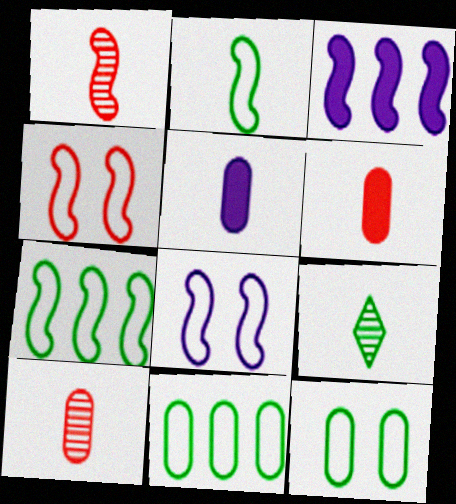[]